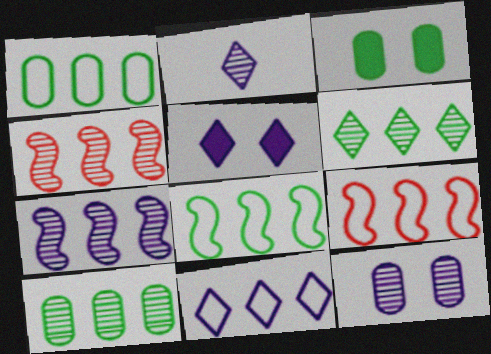[[1, 9, 11], 
[2, 3, 9], 
[2, 5, 11], 
[2, 7, 12]]